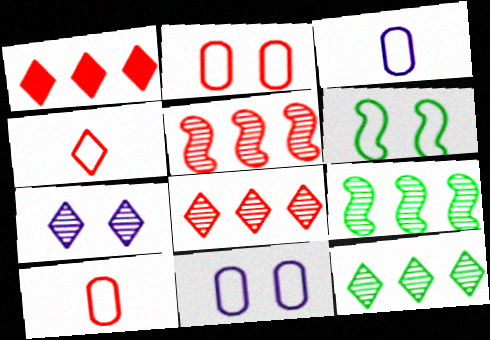[]